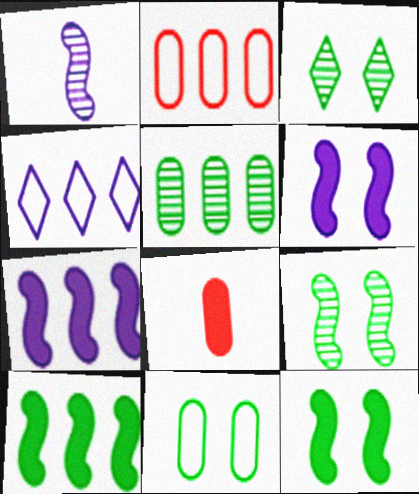[[3, 11, 12], 
[4, 8, 9]]